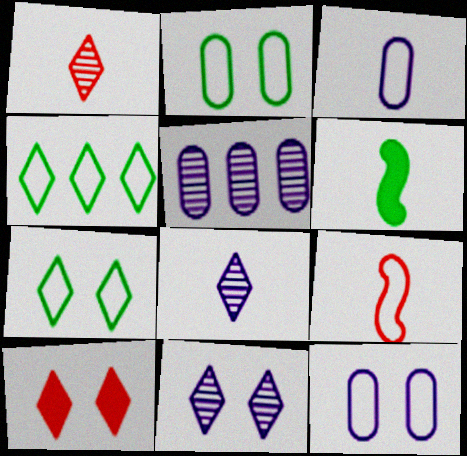[[1, 3, 6], 
[4, 8, 10], 
[4, 9, 12], 
[7, 10, 11]]